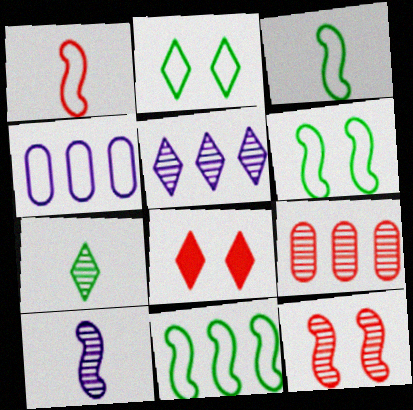[[1, 2, 4], 
[1, 8, 9], 
[3, 6, 11]]